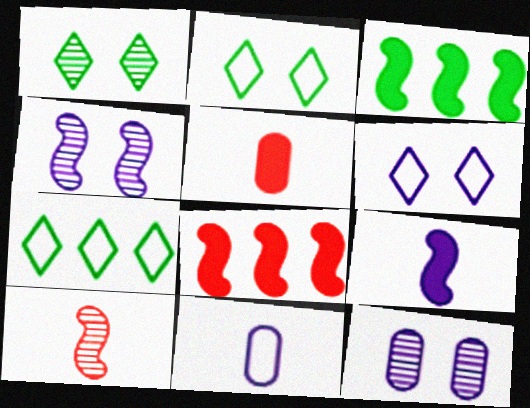[[1, 8, 11], 
[4, 5, 7]]